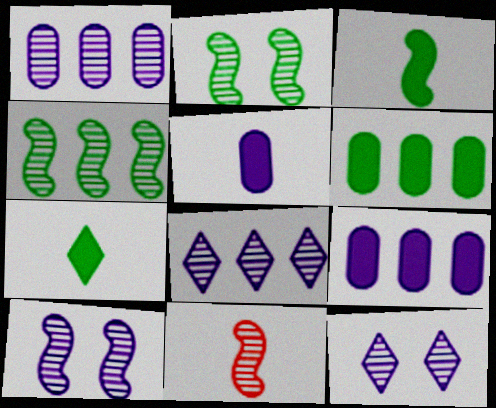[[4, 10, 11]]